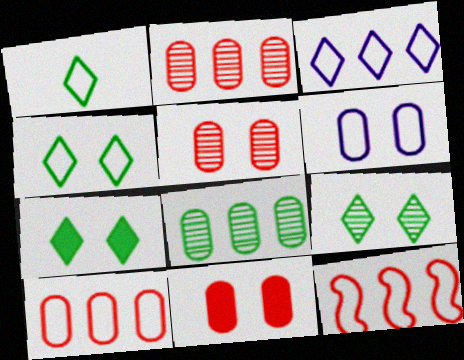[[1, 6, 12], 
[4, 7, 9]]